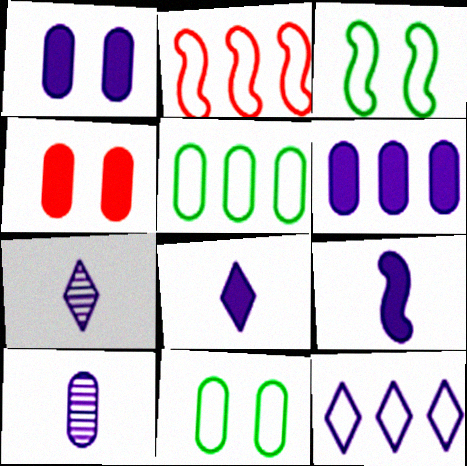[[2, 5, 12], 
[4, 5, 10]]